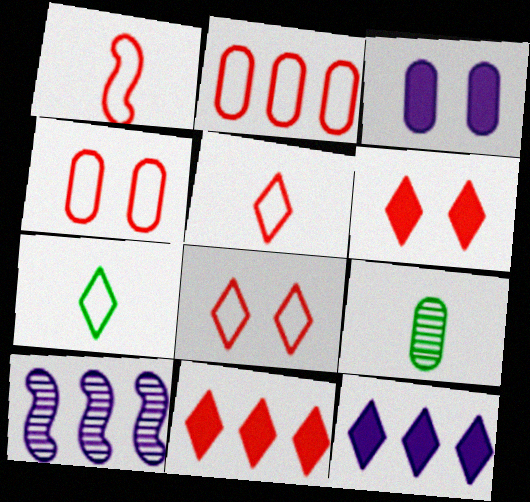[[1, 2, 8], 
[2, 3, 9]]